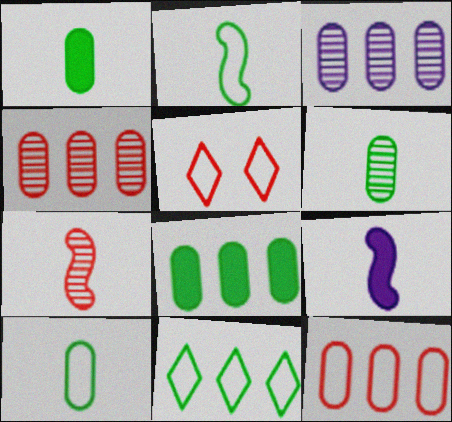[[1, 6, 10], 
[2, 7, 9], 
[3, 8, 12]]